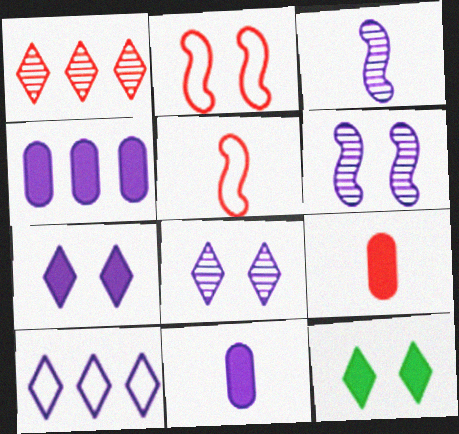[[1, 2, 9], 
[6, 10, 11]]